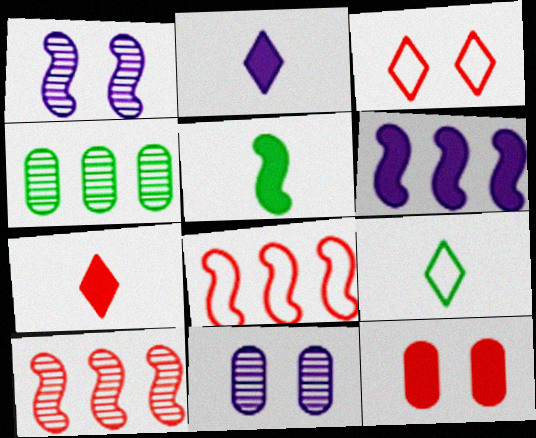[[1, 5, 8]]